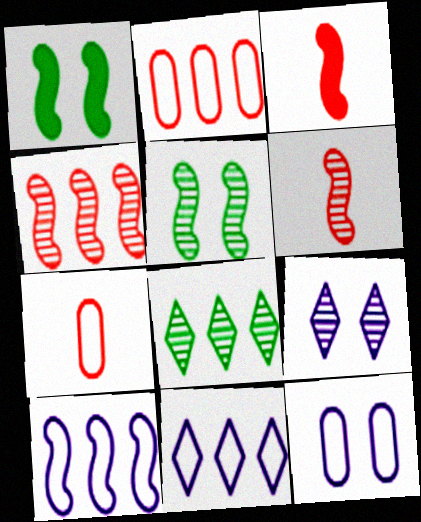[[1, 6, 10], 
[3, 5, 10], 
[3, 8, 12]]